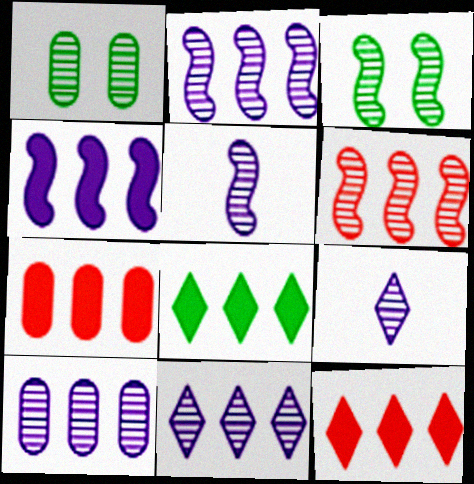[[1, 6, 9], 
[2, 10, 11], 
[3, 5, 6], 
[4, 7, 8]]